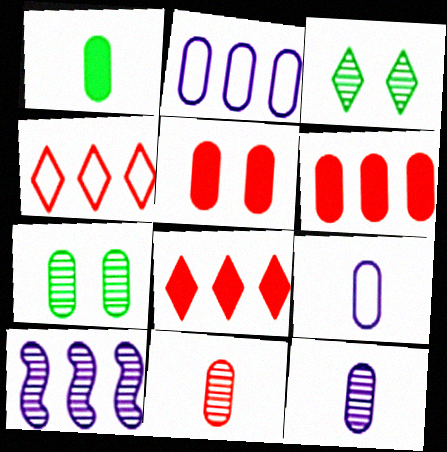[[1, 9, 11], 
[3, 10, 11], 
[6, 7, 9]]